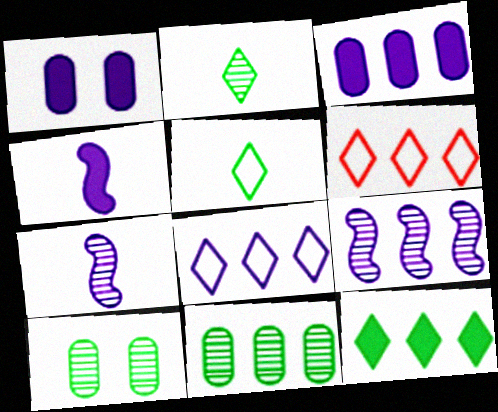[[1, 7, 8], 
[3, 8, 9], 
[4, 6, 10]]